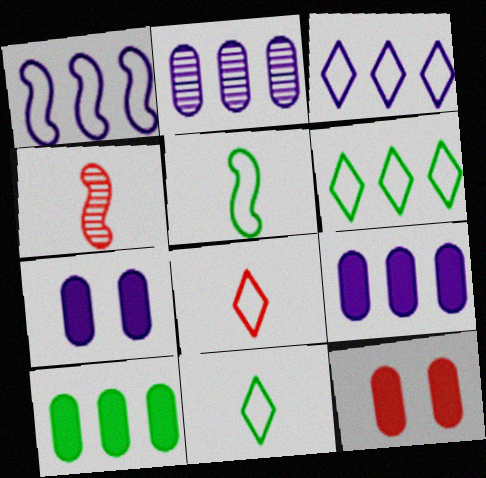[[4, 6, 7]]